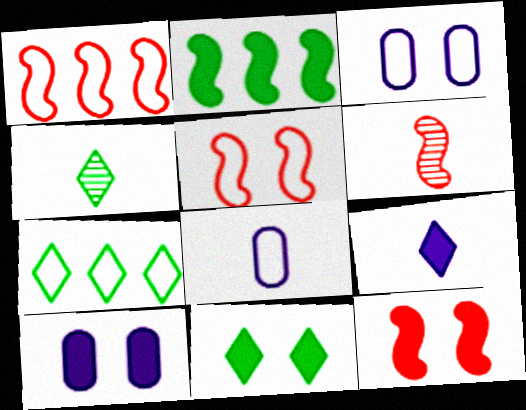[[1, 4, 10], 
[1, 6, 12], 
[4, 7, 11], 
[5, 7, 8], 
[6, 7, 10], 
[10, 11, 12]]